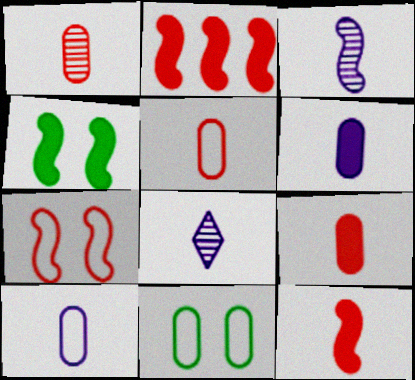[[1, 5, 9], 
[2, 8, 11]]